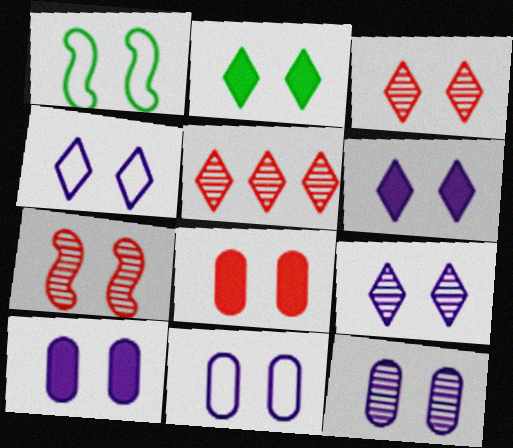[[1, 3, 10], 
[1, 8, 9], 
[2, 3, 4], 
[2, 7, 11], 
[4, 6, 9], 
[10, 11, 12]]